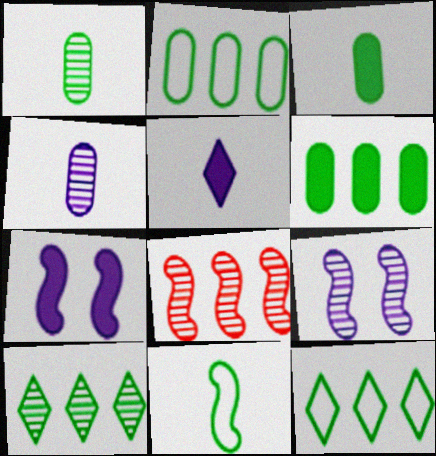[[7, 8, 11]]